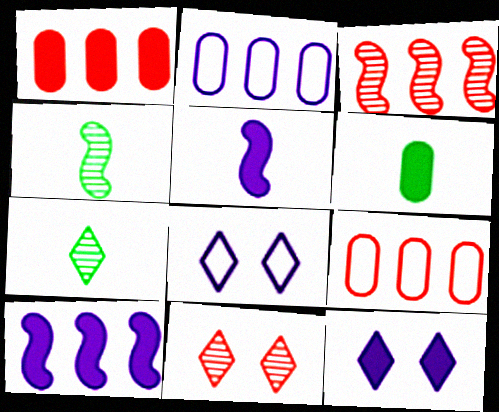[[1, 4, 8], 
[3, 6, 8], 
[4, 9, 12]]